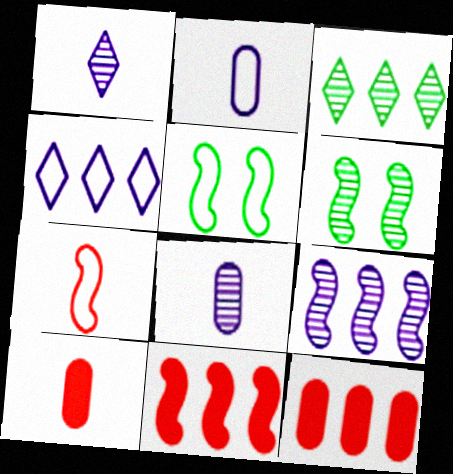[[1, 5, 12], 
[4, 6, 10]]